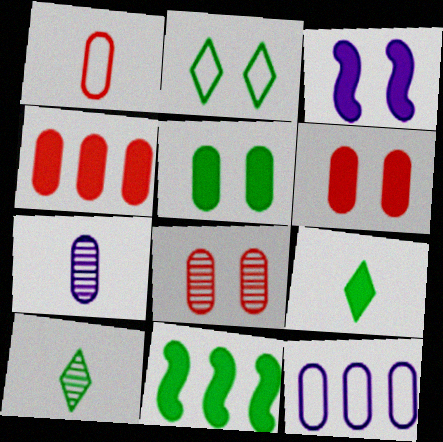[[1, 4, 8], 
[2, 3, 8], 
[3, 4, 9], 
[5, 9, 11]]